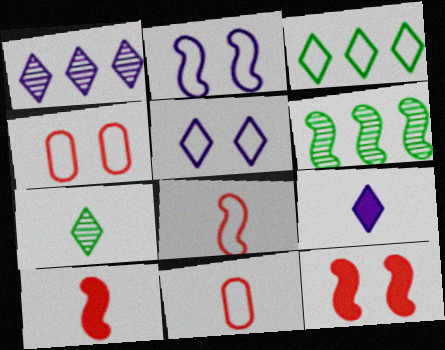[[1, 5, 9], 
[2, 3, 11], 
[2, 6, 10], 
[4, 6, 9]]